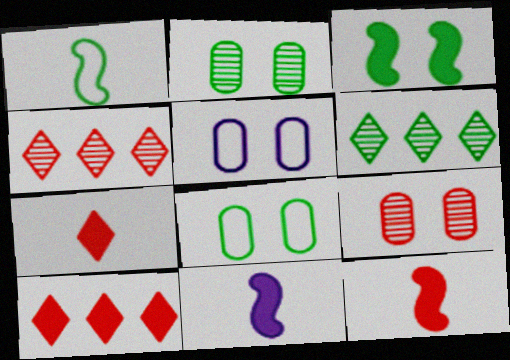[[4, 8, 11], 
[5, 6, 12]]